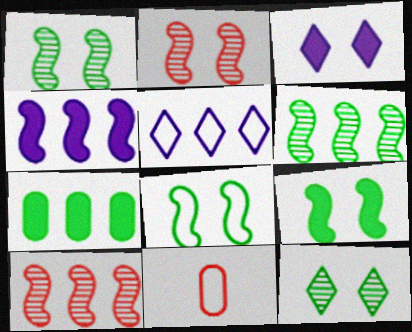[[1, 8, 9], 
[3, 6, 11], 
[4, 11, 12], 
[5, 7, 10], 
[5, 8, 11]]